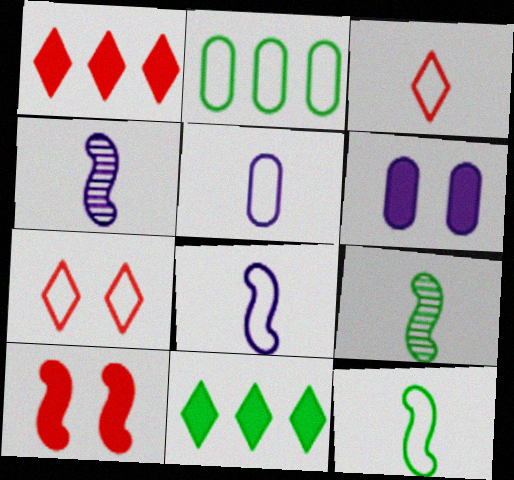[[2, 7, 8], 
[3, 5, 12]]